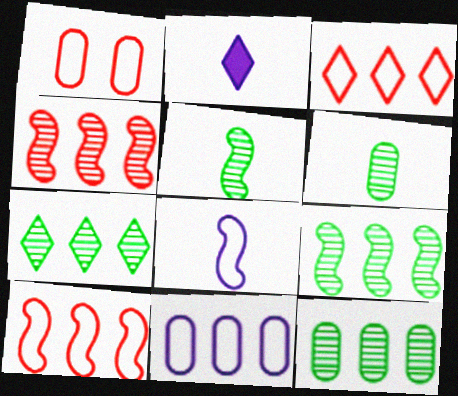[[1, 2, 9], 
[7, 9, 12]]